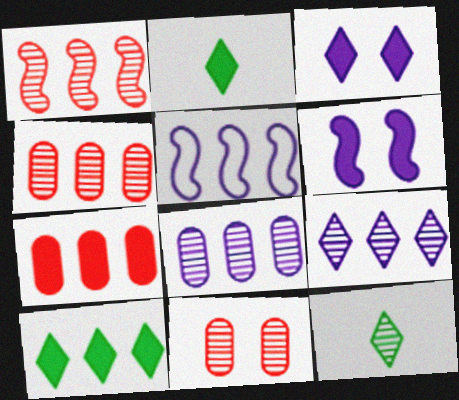[[2, 5, 11], 
[2, 6, 7], 
[4, 5, 10]]